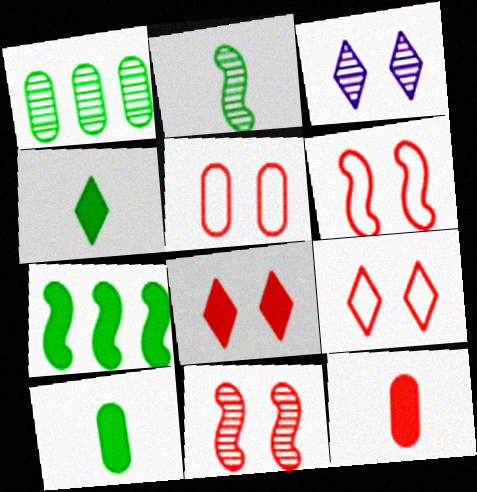[[5, 6, 9], 
[5, 8, 11]]